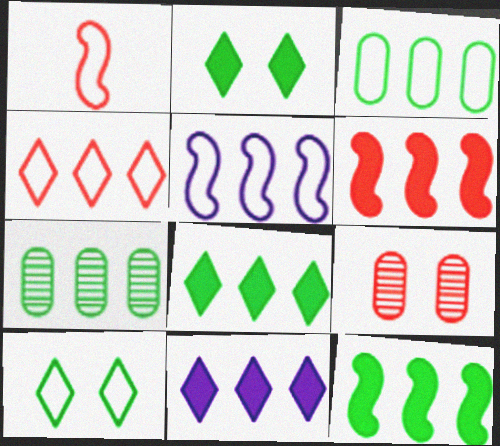[[3, 4, 5]]